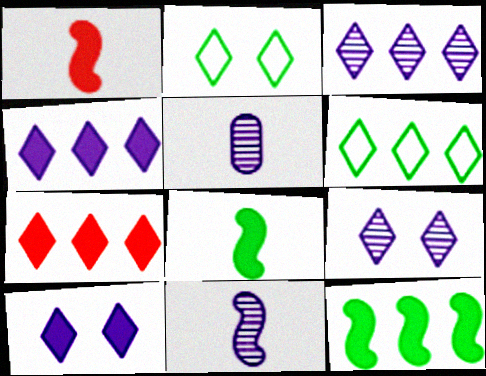[[3, 6, 7]]